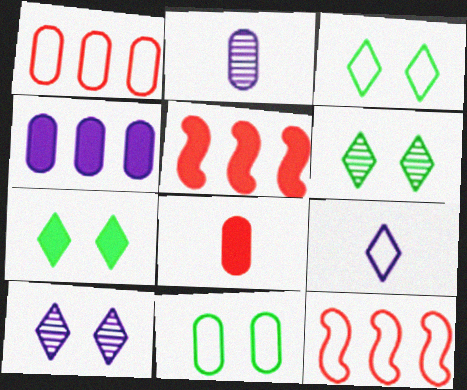[[2, 3, 5], 
[2, 7, 12], 
[3, 6, 7], 
[9, 11, 12]]